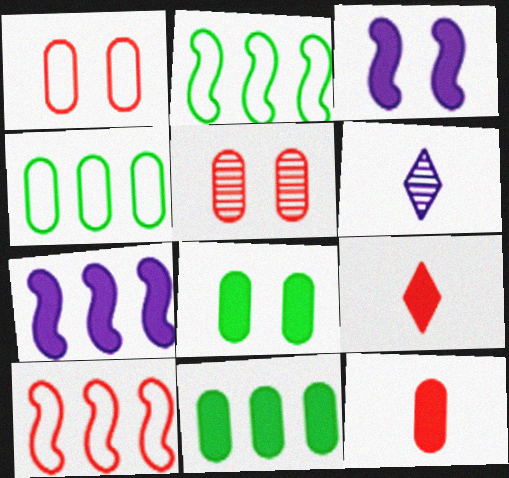[[3, 9, 11], 
[5, 9, 10], 
[6, 8, 10], 
[7, 8, 9]]